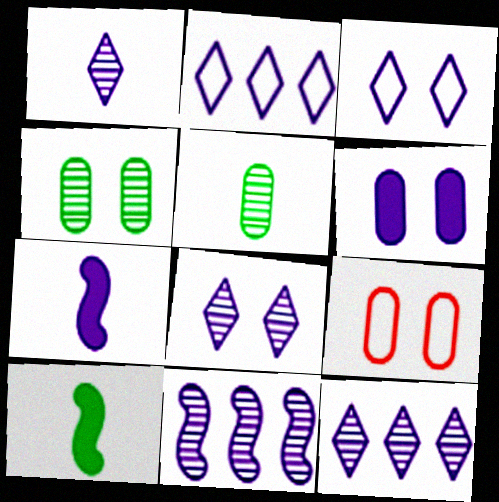[[1, 8, 12], 
[4, 6, 9], 
[9, 10, 12]]